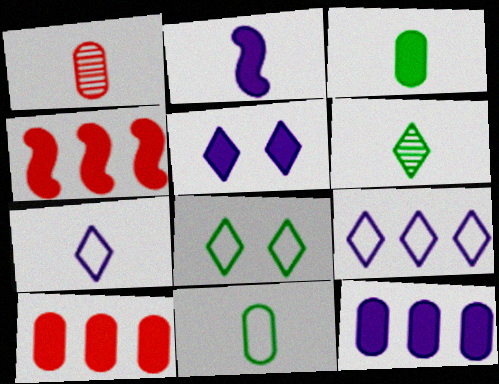[[2, 5, 12], 
[3, 4, 5]]